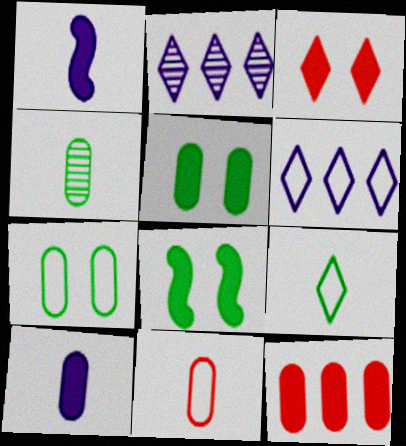[[2, 3, 9], 
[2, 8, 11], 
[4, 10, 11], 
[5, 10, 12]]